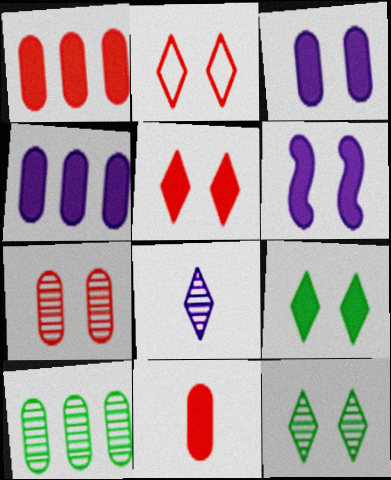[]